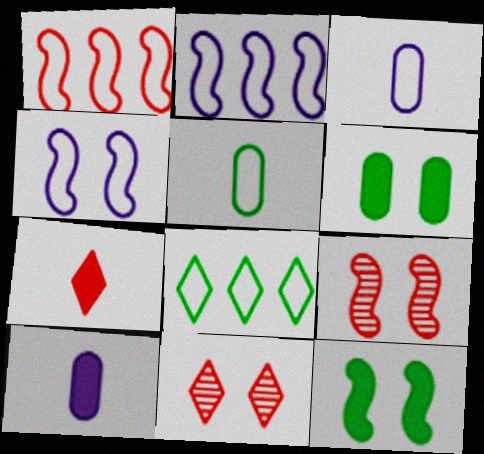[[4, 6, 11], 
[4, 9, 12], 
[8, 9, 10]]